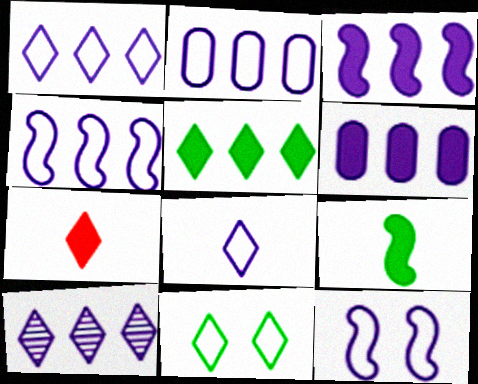[[1, 2, 4], 
[2, 3, 10], 
[2, 8, 12], 
[4, 6, 10], 
[7, 10, 11]]